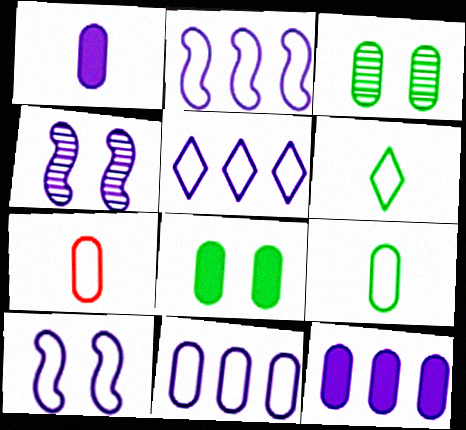[[1, 4, 5], 
[2, 5, 11], 
[3, 7, 12]]